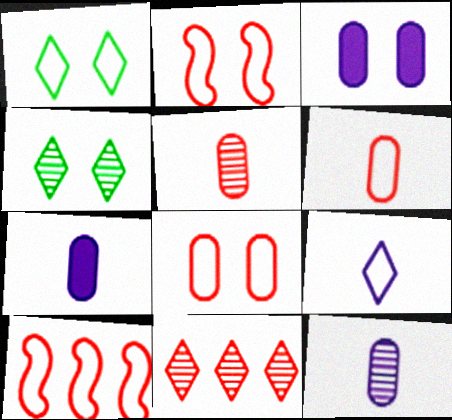[[2, 3, 4], 
[4, 7, 10]]